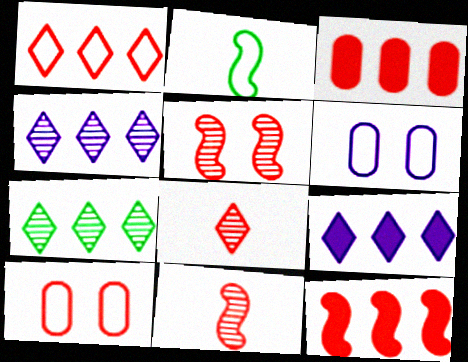[[1, 2, 6], 
[1, 7, 9], 
[8, 10, 12]]